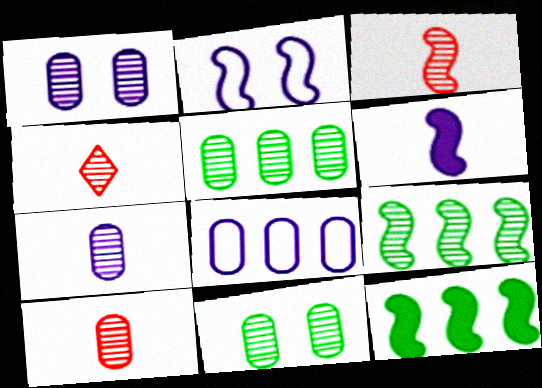[[1, 4, 9], 
[1, 5, 10], 
[2, 3, 12], 
[3, 4, 10]]